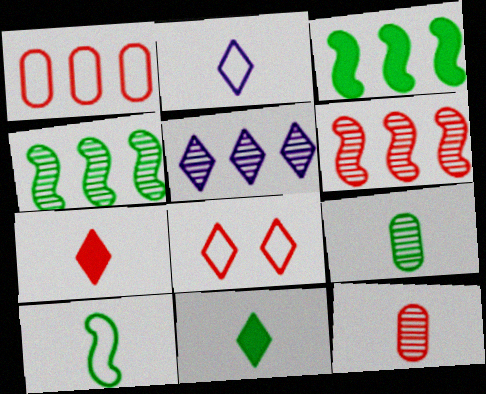[[1, 3, 5], 
[5, 8, 11], 
[9, 10, 11]]